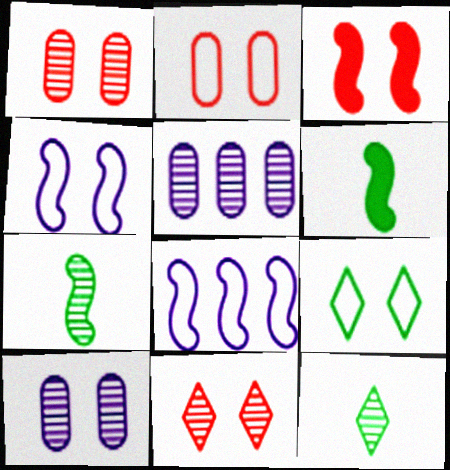[[2, 3, 11], 
[2, 4, 9], 
[3, 7, 8], 
[3, 9, 10], 
[5, 7, 11]]